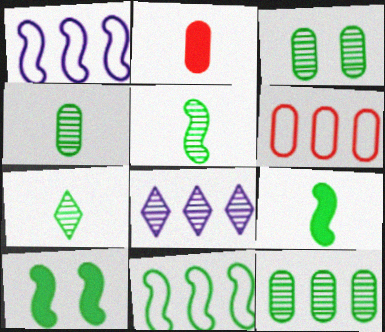[[3, 4, 12], 
[4, 5, 7], 
[5, 10, 11]]